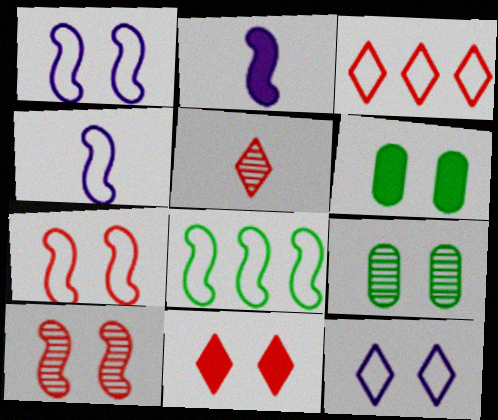[[1, 9, 11], 
[2, 3, 9], 
[2, 8, 10], 
[3, 5, 11], 
[4, 7, 8], 
[6, 10, 12]]